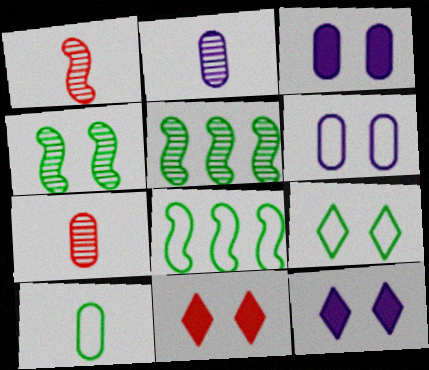[[2, 8, 11], 
[4, 6, 11], 
[7, 8, 12], 
[8, 9, 10]]